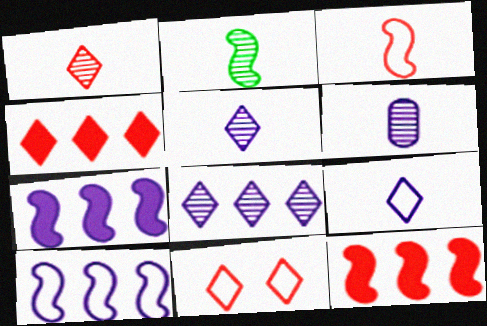[[1, 2, 6], 
[1, 4, 11]]